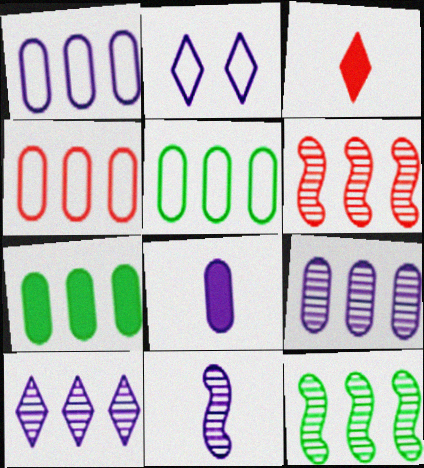[[1, 4, 5], 
[4, 7, 9]]